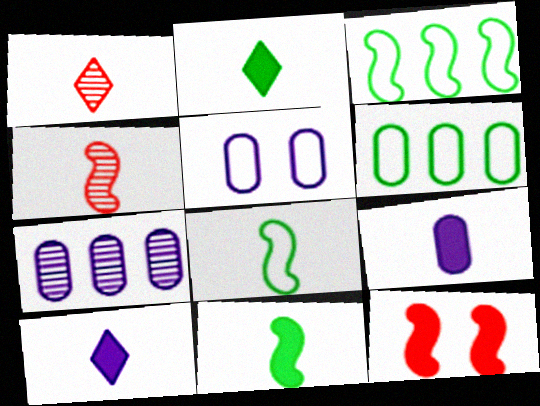[[1, 8, 9], 
[5, 7, 9]]